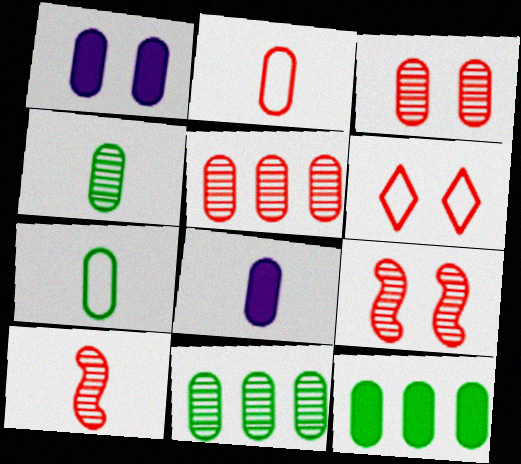[[1, 2, 11], 
[1, 5, 7], 
[2, 4, 8]]